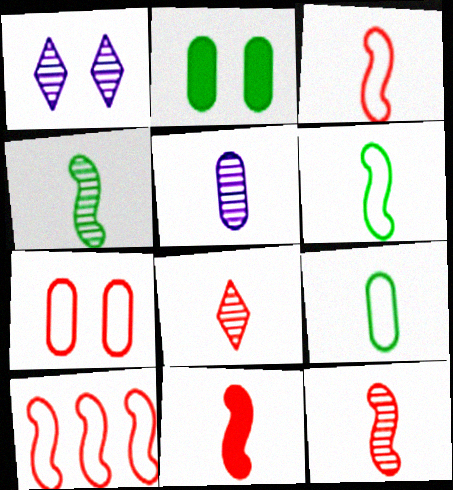[[3, 11, 12], 
[4, 5, 8]]